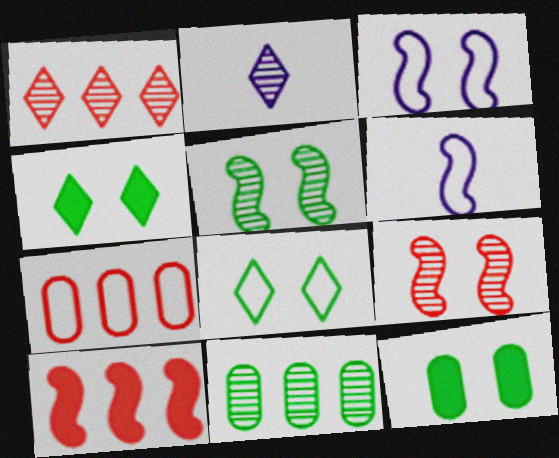[[1, 6, 12], 
[1, 7, 10], 
[2, 9, 11], 
[5, 6, 10], 
[5, 8, 12], 
[6, 7, 8]]